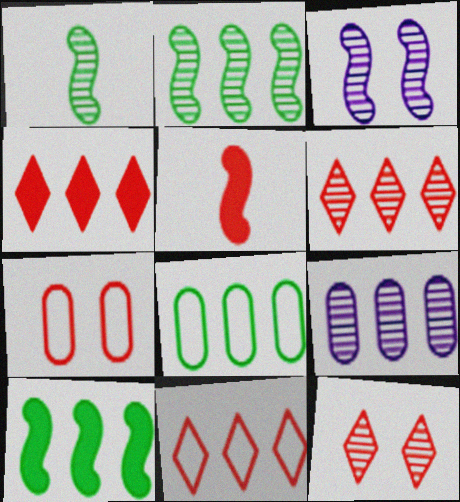[[1, 9, 12], 
[2, 6, 9], 
[4, 6, 11], 
[5, 6, 7], 
[9, 10, 11]]